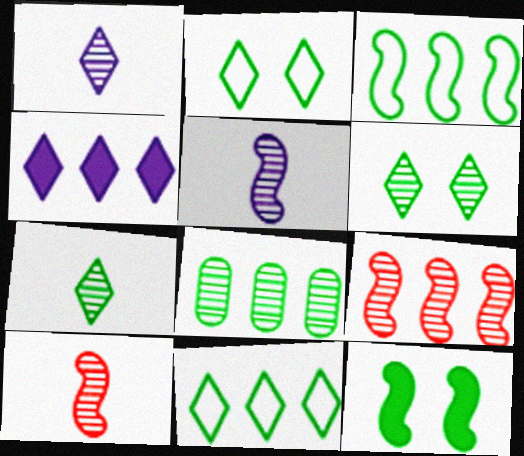[]